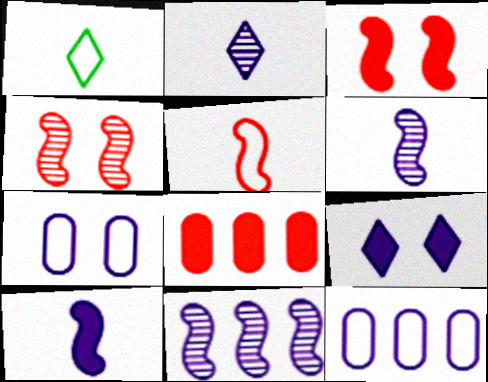[[6, 9, 12]]